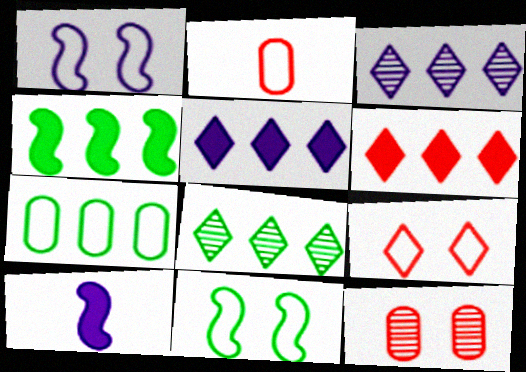[[4, 7, 8]]